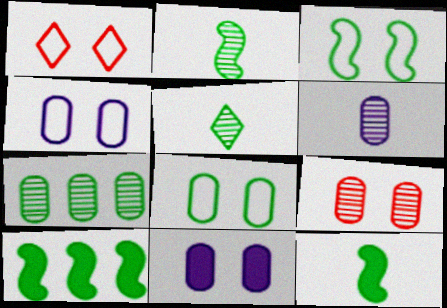[[1, 3, 4], 
[1, 6, 10], 
[2, 3, 10], 
[5, 8, 10], 
[6, 7, 9], 
[8, 9, 11]]